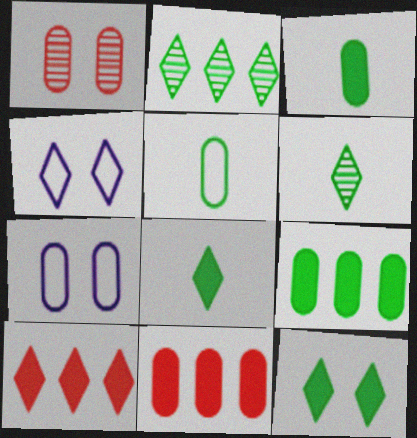[[4, 6, 10]]